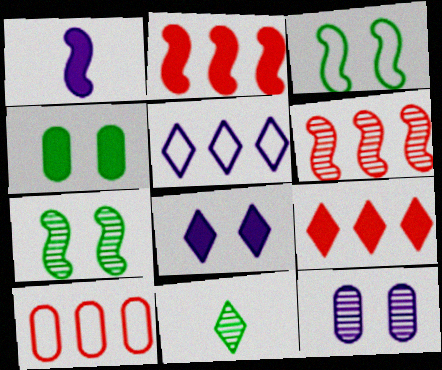[[1, 3, 6], 
[1, 4, 9], 
[1, 5, 12], 
[6, 9, 10], 
[6, 11, 12]]